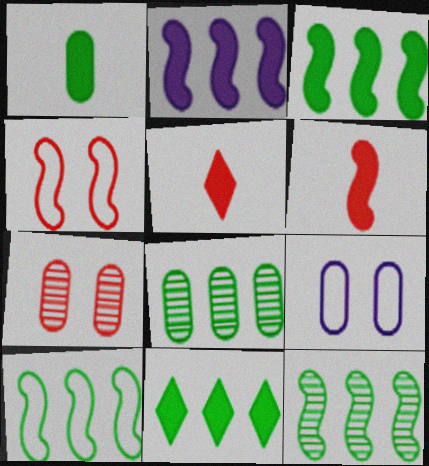[[3, 10, 12], 
[5, 9, 12], 
[8, 10, 11]]